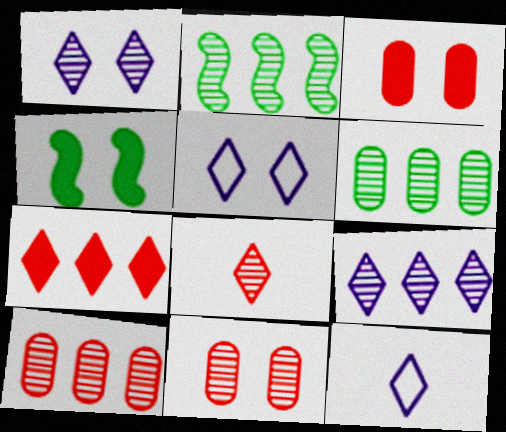[[2, 3, 12], 
[2, 9, 10], 
[4, 5, 11], 
[4, 10, 12]]